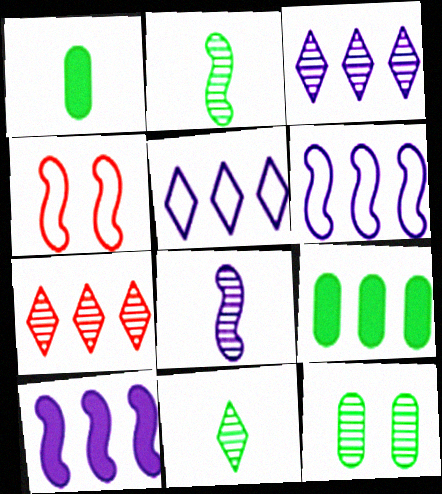[[1, 3, 4], 
[2, 4, 10], 
[6, 7, 9], 
[7, 8, 12]]